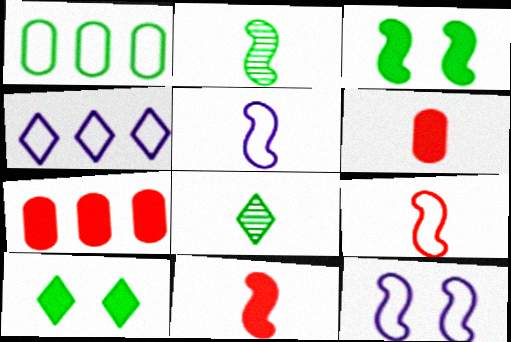[[1, 2, 10], 
[1, 3, 8], 
[2, 5, 11], 
[5, 6, 8], 
[7, 8, 12]]